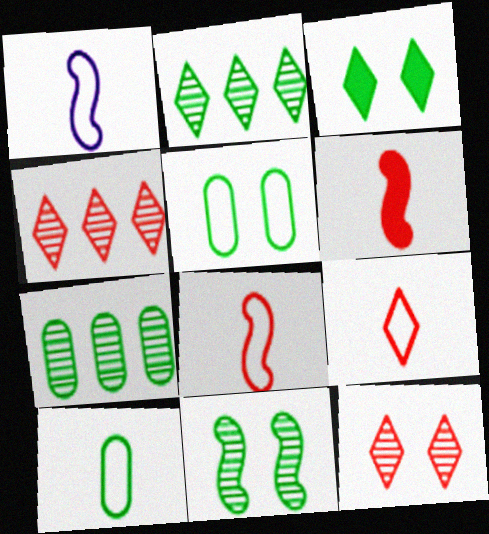[[1, 9, 10], 
[3, 5, 11]]